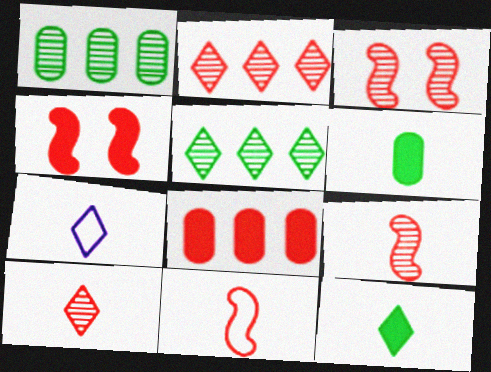[[1, 4, 7], 
[6, 7, 9], 
[7, 10, 12]]